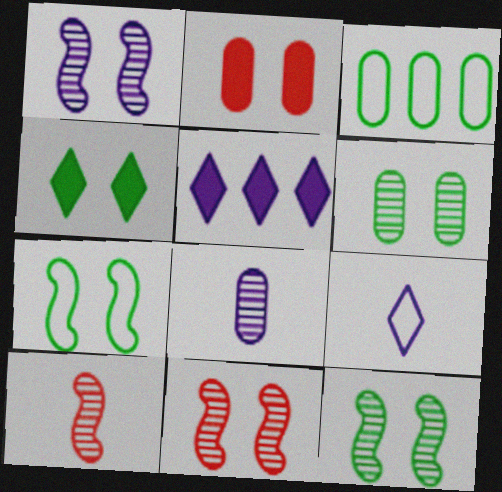[[1, 11, 12], 
[2, 3, 8], 
[4, 6, 7]]